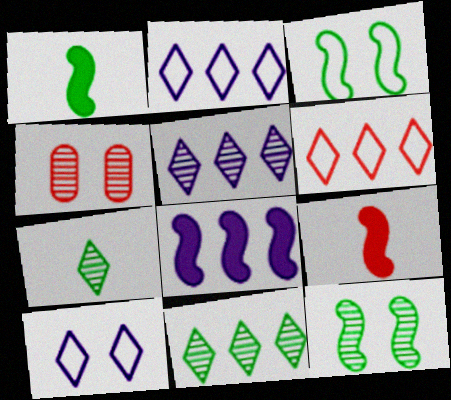[[1, 2, 4], 
[4, 6, 9]]